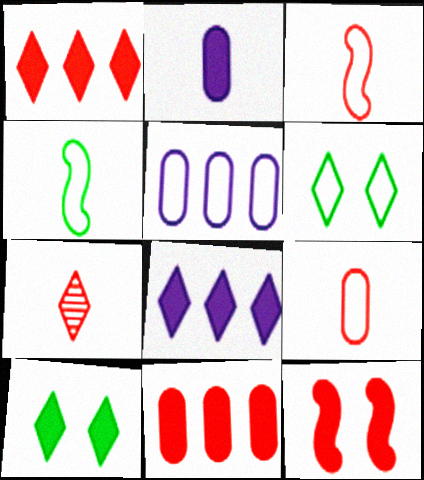[[2, 4, 7], 
[3, 5, 6], 
[6, 7, 8]]